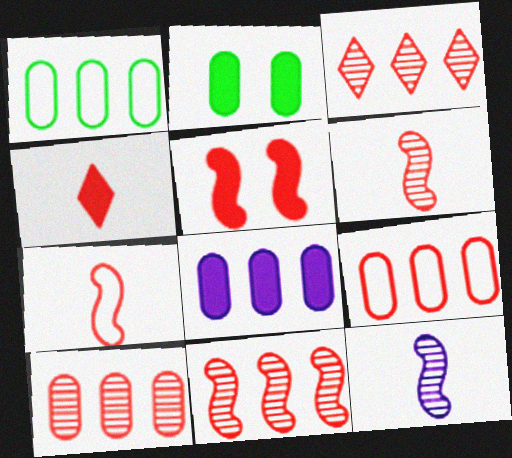[[1, 8, 10], 
[3, 10, 11], 
[5, 7, 11]]